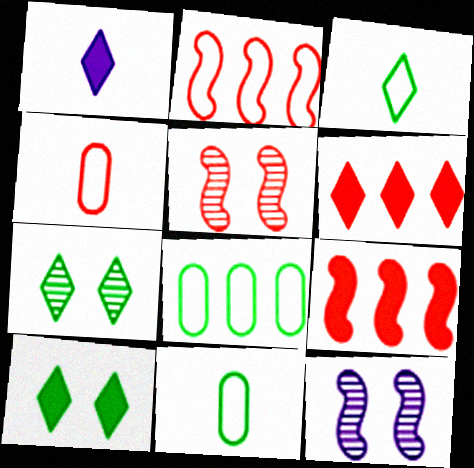[[1, 5, 8], 
[1, 6, 10], 
[4, 5, 6], 
[6, 11, 12]]